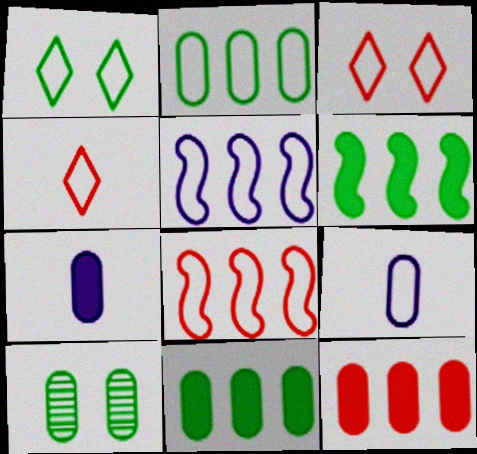[[1, 8, 9], 
[9, 10, 12]]